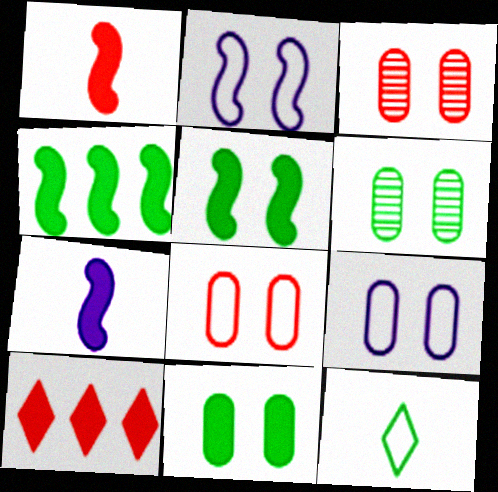[[3, 9, 11], 
[4, 6, 12], 
[7, 10, 11]]